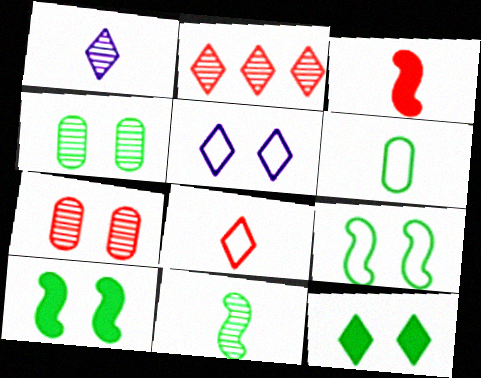[[1, 3, 6], 
[4, 9, 12], 
[5, 7, 10]]